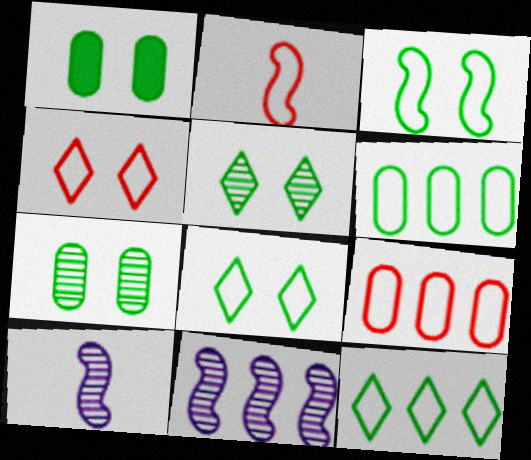[[1, 3, 5], 
[2, 4, 9]]